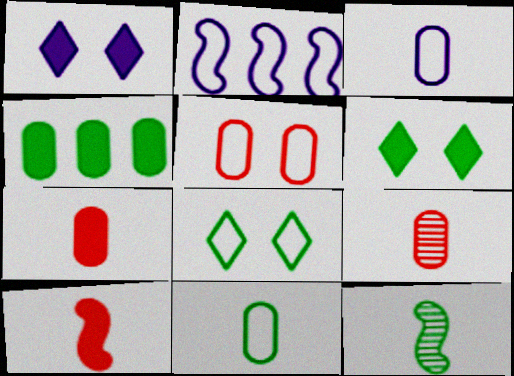[[1, 4, 10], 
[2, 6, 9], 
[4, 8, 12]]